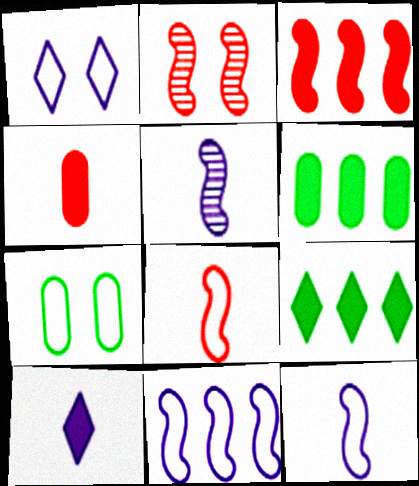[[2, 3, 8]]